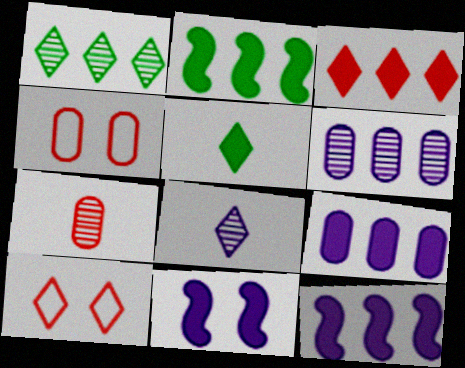[[2, 3, 9], 
[2, 4, 8]]